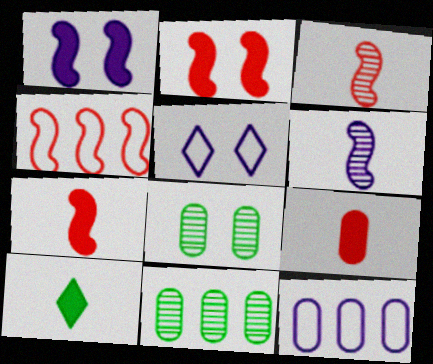[[2, 3, 4], 
[2, 5, 8], 
[5, 7, 11], 
[8, 9, 12]]